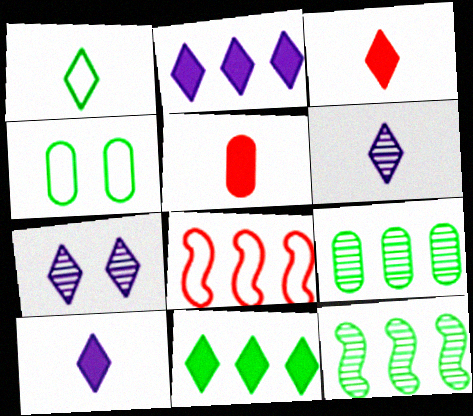[[1, 3, 6], 
[2, 8, 9]]